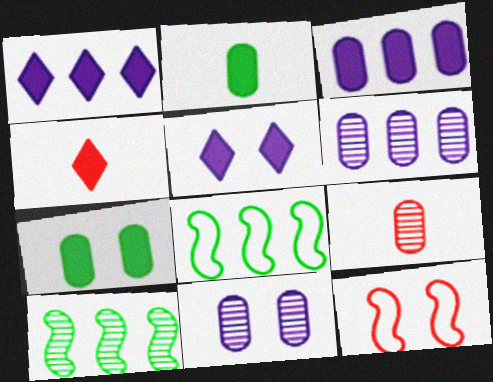[[4, 8, 11], 
[5, 8, 9]]